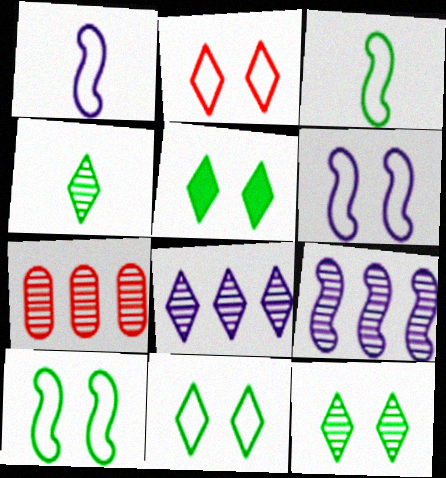[[1, 5, 7], 
[5, 11, 12]]